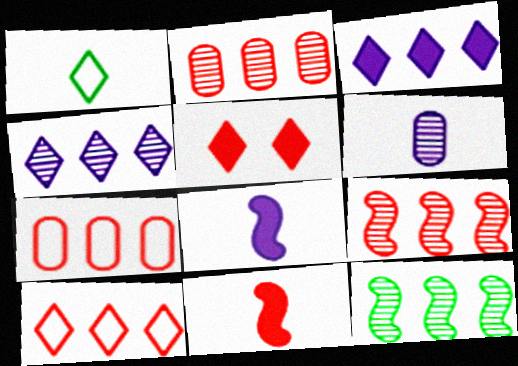[[1, 4, 5], 
[1, 6, 11], 
[2, 4, 12], 
[3, 7, 12]]